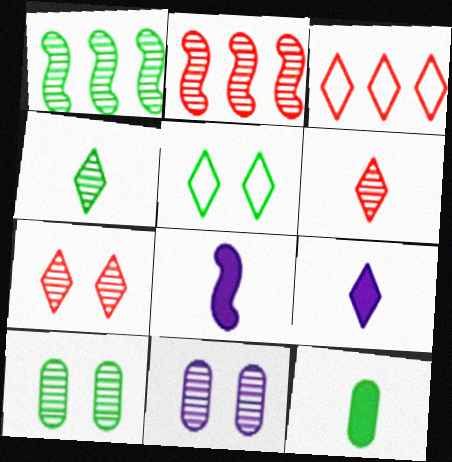[[1, 4, 10], 
[1, 5, 12], 
[1, 6, 11], 
[2, 4, 11], 
[3, 8, 10]]